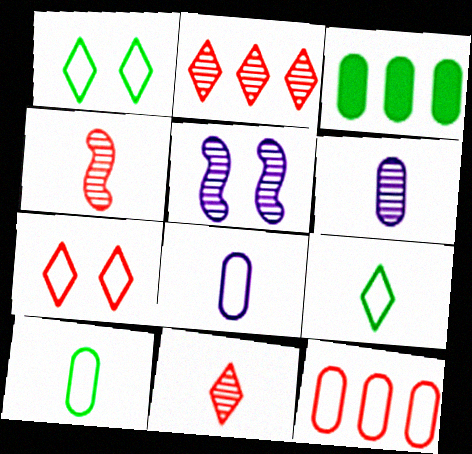[]